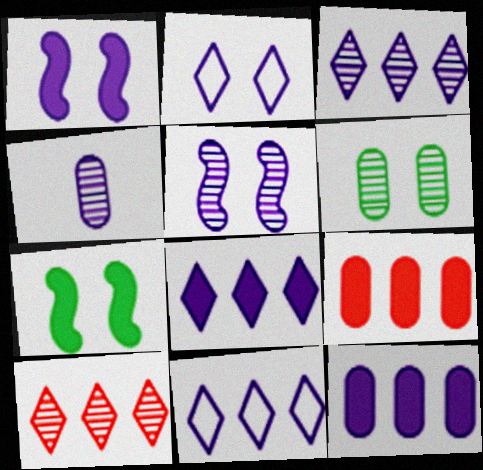[[1, 4, 11], 
[3, 4, 5], 
[3, 8, 11]]